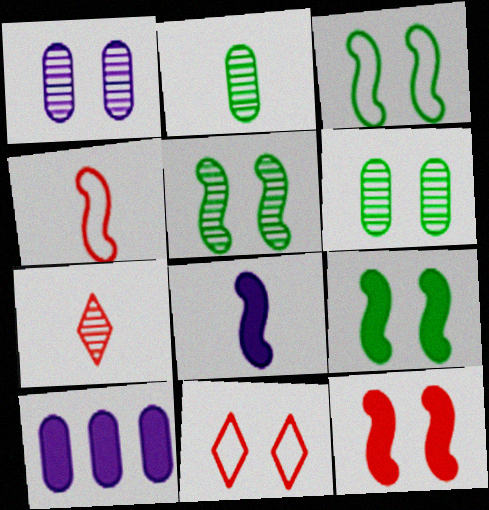[[1, 9, 11], 
[3, 5, 9], 
[3, 7, 10]]